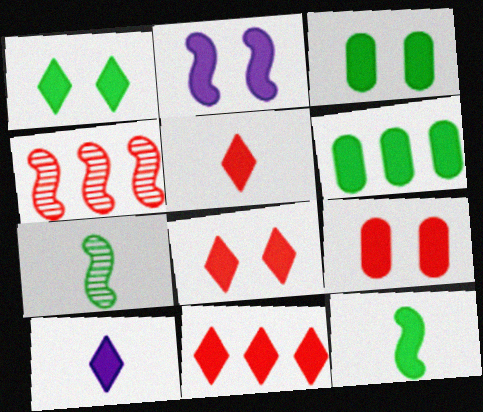[[1, 2, 9], 
[1, 6, 12], 
[1, 10, 11], 
[2, 3, 8], 
[2, 5, 6], 
[5, 8, 11]]